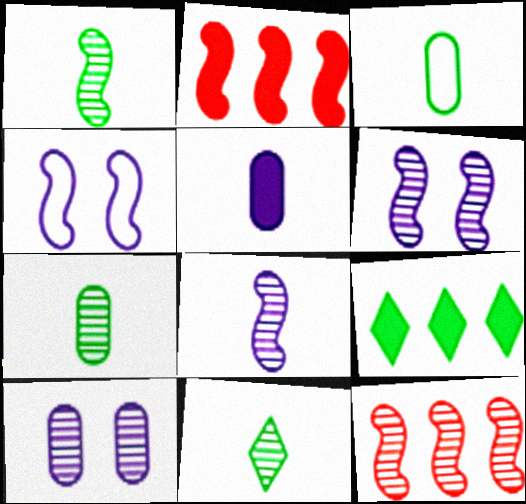[[1, 2, 4], 
[1, 6, 12], 
[1, 7, 11], 
[10, 11, 12]]